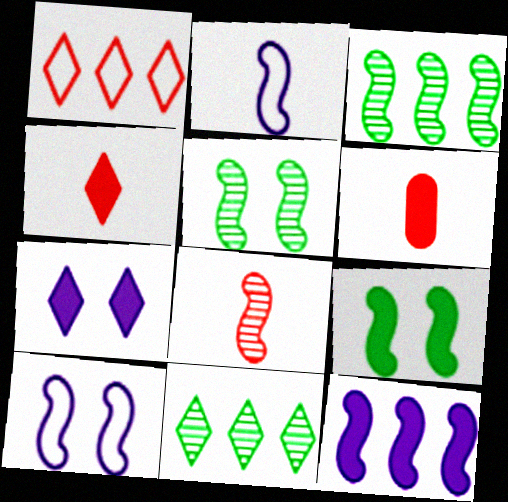[[6, 10, 11]]